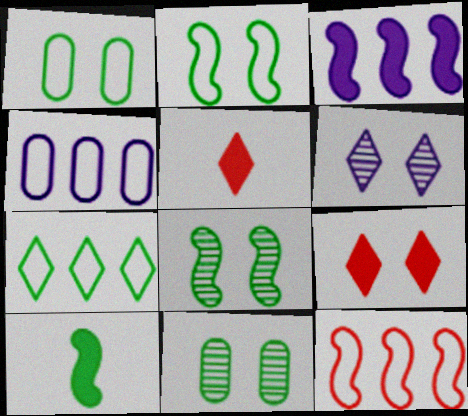[[4, 5, 8], 
[4, 7, 12], 
[5, 6, 7], 
[7, 10, 11]]